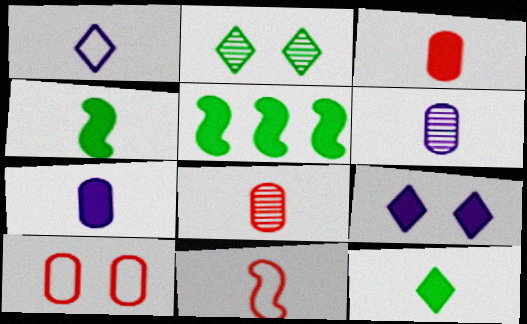[[1, 4, 8], 
[3, 5, 9], 
[6, 11, 12]]